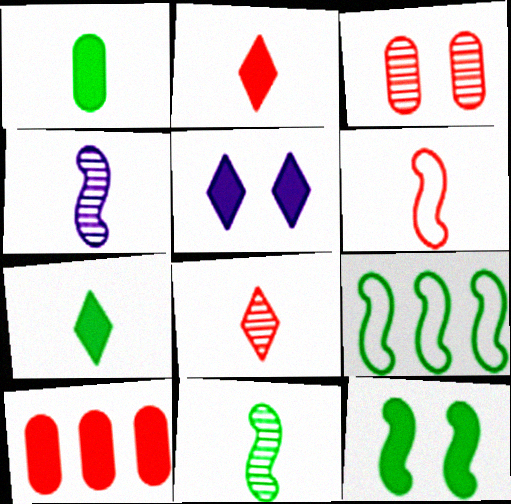[[9, 11, 12]]